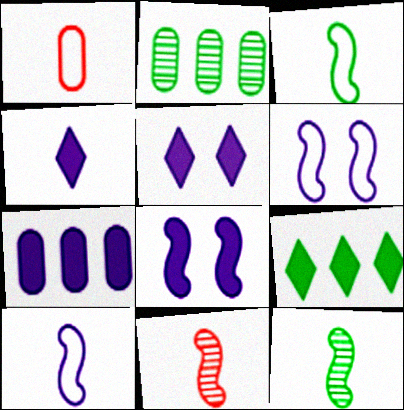[[1, 4, 12], 
[4, 7, 8]]